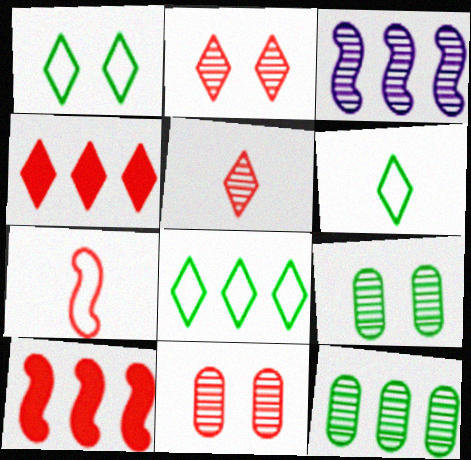[[1, 6, 8], 
[3, 5, 9], 
[4, 7, 11]]